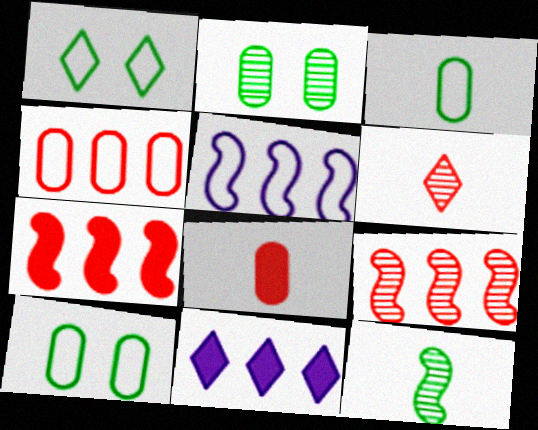[[1, 6, 11]]